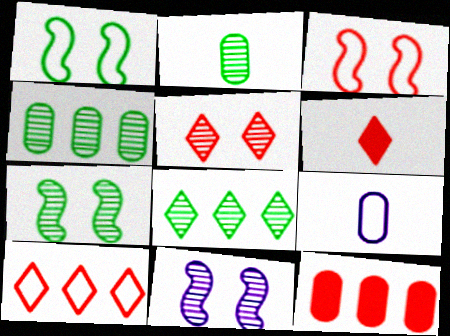[[1, 9, 10], 
[2, 7, 8], 
[5, 6, 10]]